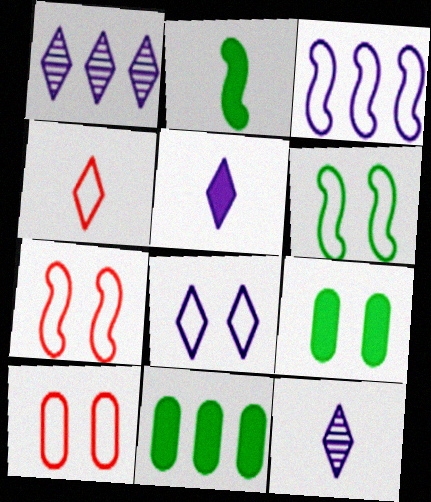[[1, 2, 10], 
[1, 5, 8], 
[6, 8, 10], 
[7, 11, 12]]